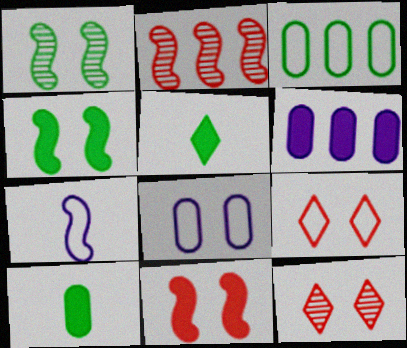[[1, 3, 5], 
[2, 4, 7], 
[2, 5, 8], 
[3, 7, 9], 
[4, 8, 12], 
[5, 6, 11]]